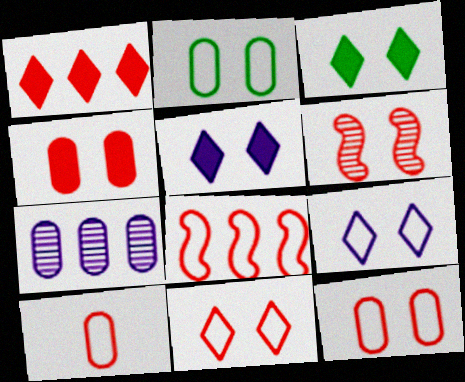[[1, 6, 10], 
[2, 5, 6], 
[4, 6, 11], 
[8, 10, 11]]